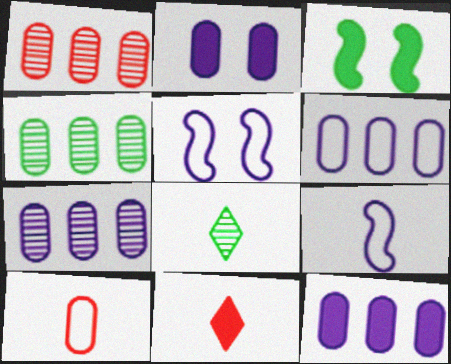[[1, 4, 7], 
[2, 4, 10], 
[3, 11, 12], 
[4, 5, 11], 
[6, 7, 12]]